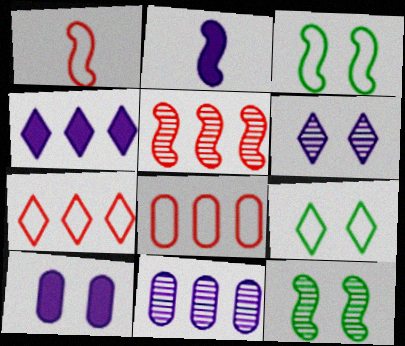[[2, 3, 5], 
[2, 4, 10]]